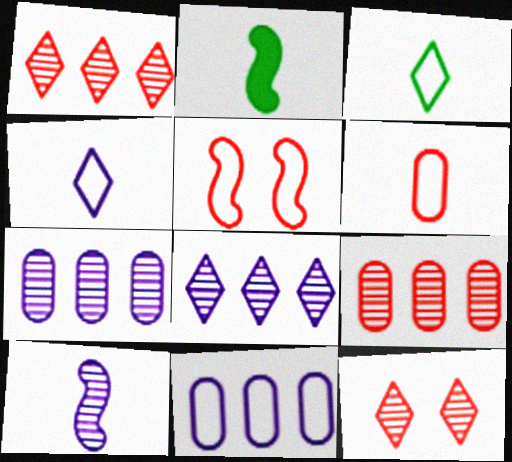[[2, 11, 12], 
[3, 5, 11]]